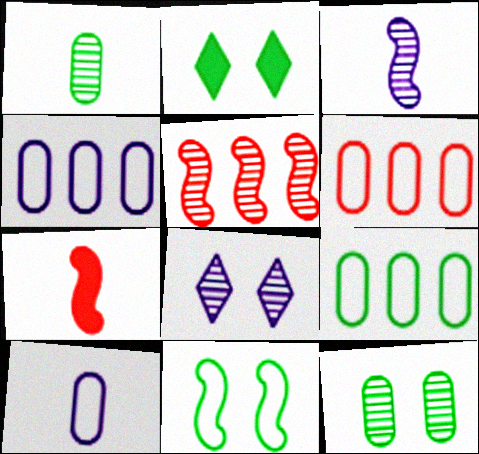[[1, 5, 8], 
[2, 3, 6], 
[2, 5, 10], 
[2, 11, 12], 
[4, 6, 9], 
[7, 8, 9]]